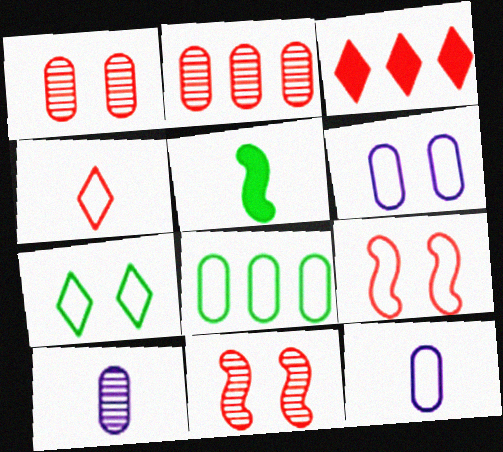[[4, 5, 10], 
[6, 7, 9]]